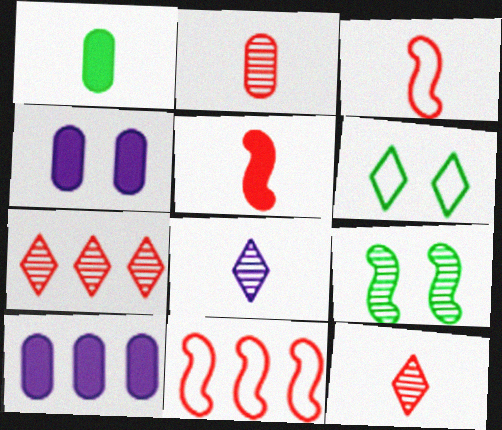[[1, 3, 8]]